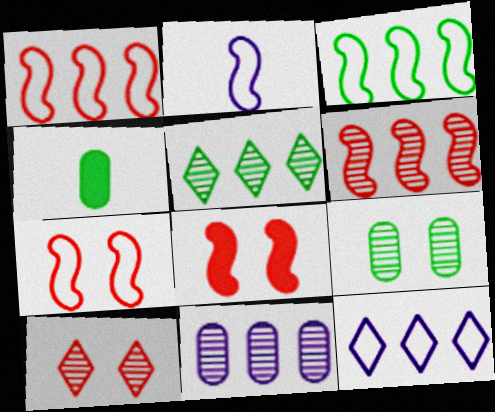[[2, 3, 7], 
[5, 6, 11]]